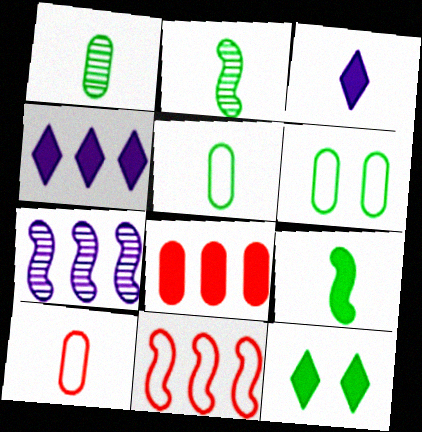[[2, 3, 10], 
[7, 10, 12]]